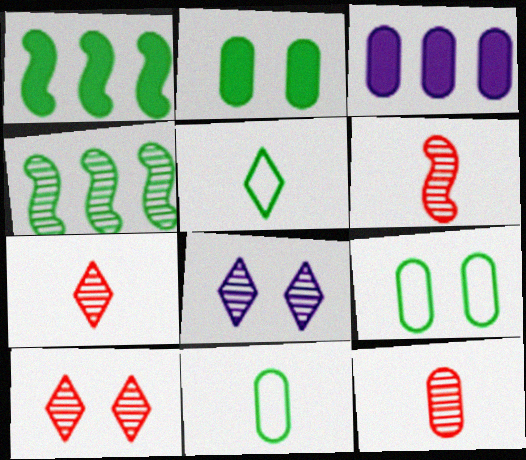[[2, 4, 5], 
[3, 9, 12], 
[4, 8, 12], 
[6, 7, 12]]